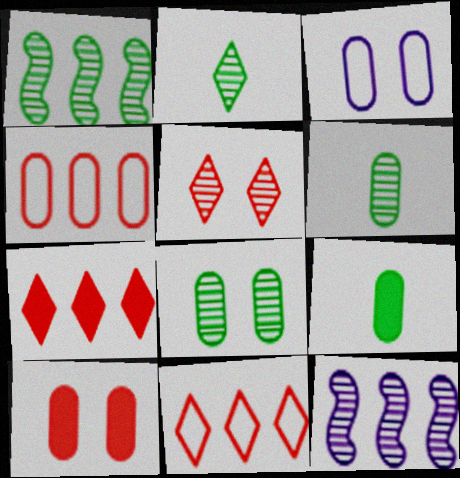[[1, 2, 8], 
[3, 8, 10], 
[5, 6, 12]]